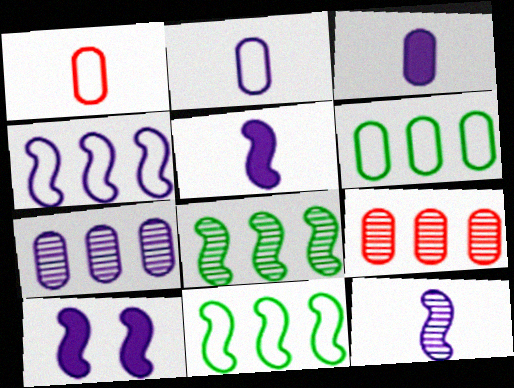[[4, 10, 12]]